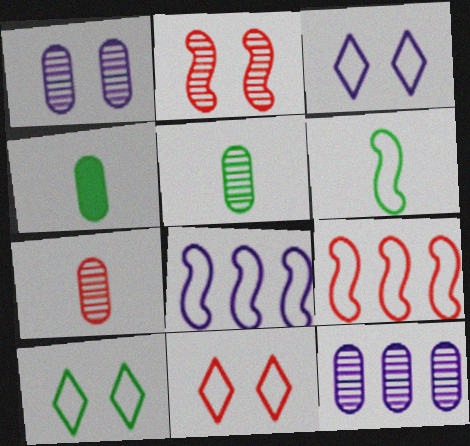[[3, 10, 11]]